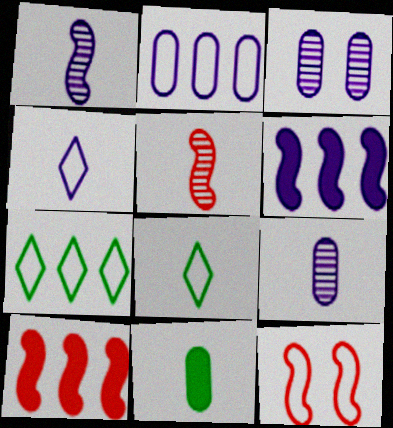[[2, 8, 12], 
[3, 4, 6], 
[3, 8, 10], 
[4, 5, 11], 
[5, 10, 12]]